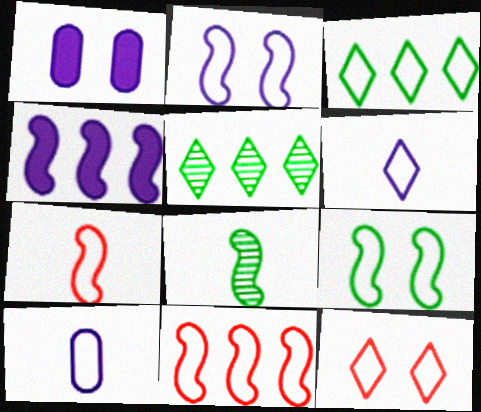[[1, 5, 7], 
[3, 6, 12]]